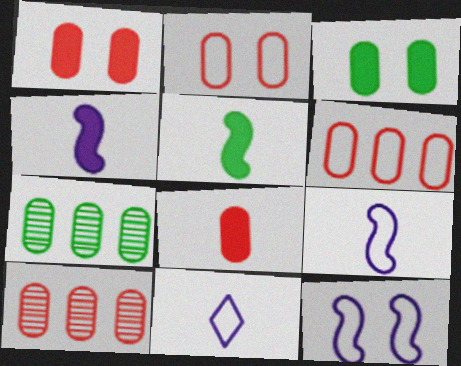[[2, 8, 10]]